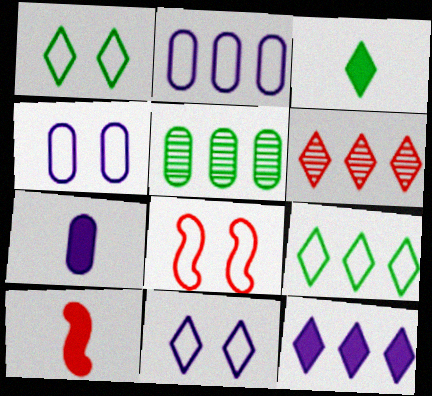[[1, 4, 8], 
[3, 6, 11], 
[3, 7, 10], 
[5, 10, 11], 
[6, 9, 12]]